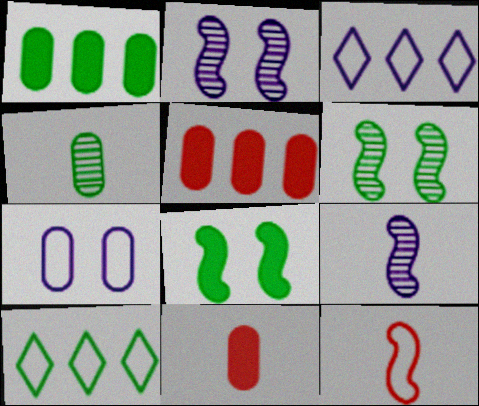[[2, 10, 11], 
[3, 6, 11], 
[4, 5, 7], 
[4, 8, 10], 
[7, 10, 12]]